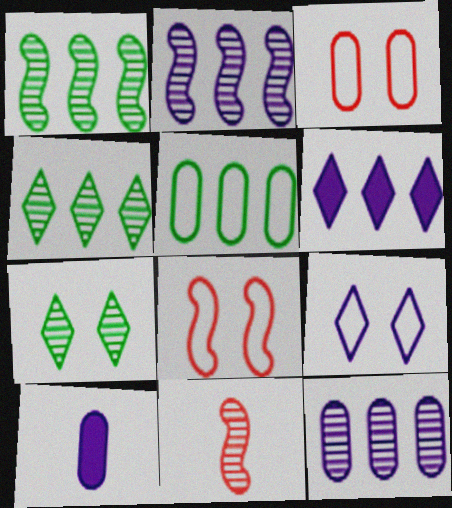[[2, 9, 10], 
[4, 8, 10], 
[7, 11, 12]]